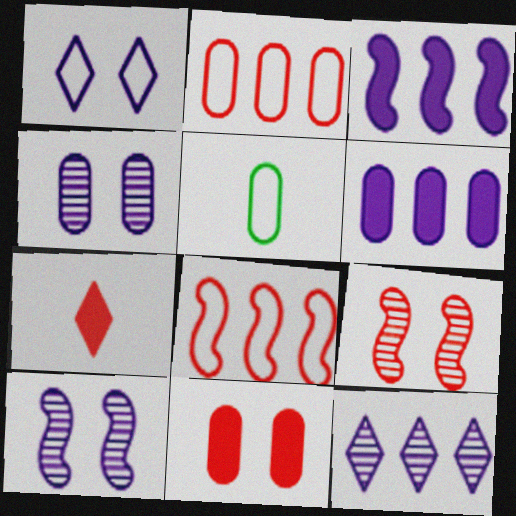[[1, 5, 8], 
[2, 7, 9]]